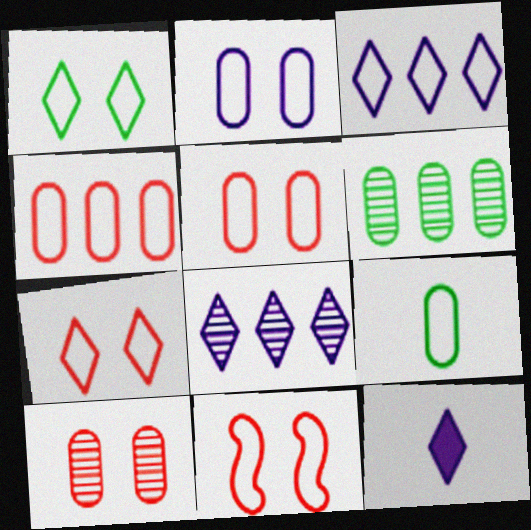[[1, 2, 11], 
[2, 4, 9], 
[3, 9, 11], 
[5, 7, 11], 
[6, 11, 12]]